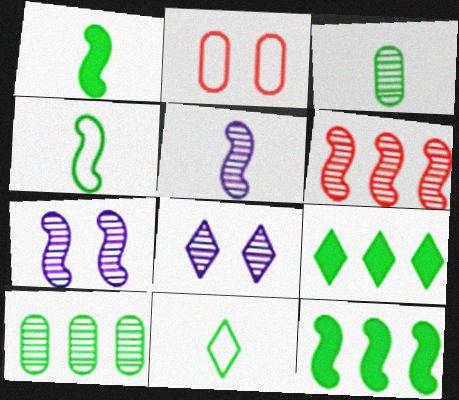[[1, 3, 11], 
[2, 5, 9], 
[3, 6, 8]]